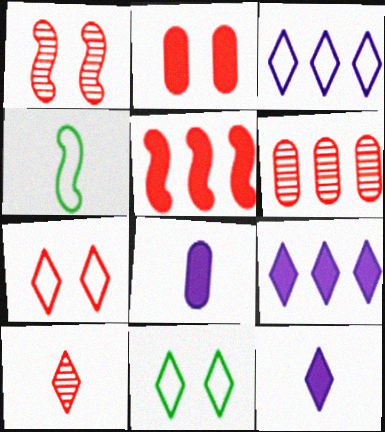[[1, 2, 7], 
[1, 6, 10], 
[4, 8, 10], 
[9, 10, 11]]